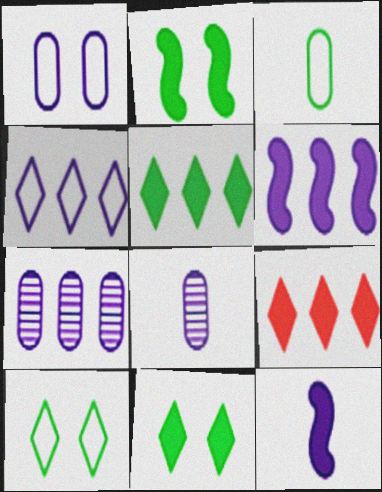[[4, 6, 7]]